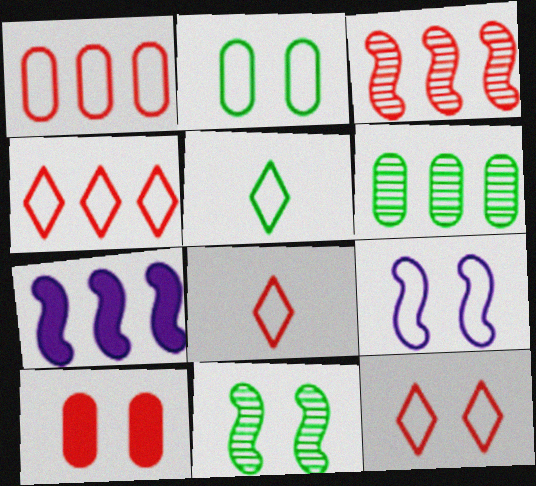[[1, 5, 9], 
[2, 9, 12], 
[3, 8, 10], 
[4, 6, 7], 
[4, 8, 12]]